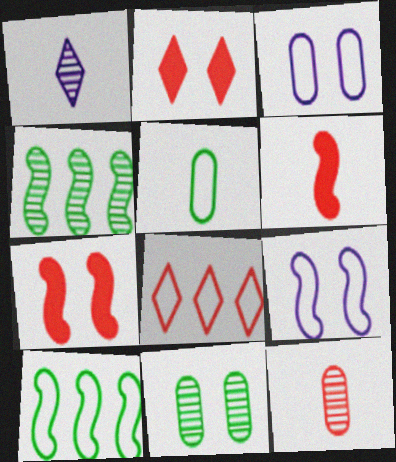[[1, 5, 6], 
[2, 9, 11], 
[4, 6, 9], 
[5, 8, 9], 
[7, 8, 12]]